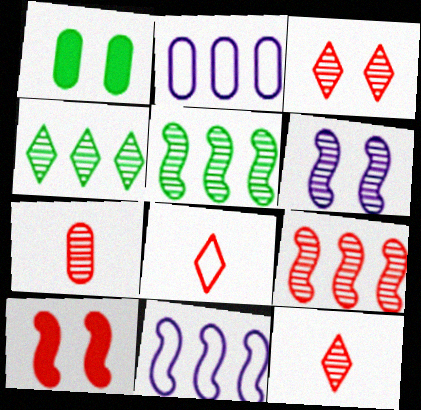[[1, 2, 7], 
[1, 11, 12], 
[3, 7, 9], 
[4, 6, 7]]